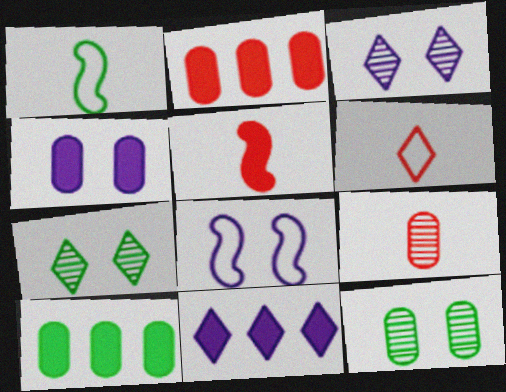[[1, 2, 3], 
[1, 7, 10], 
[3, 4, 8], 
[5, 6, 9], 
[6, 7, 11]]